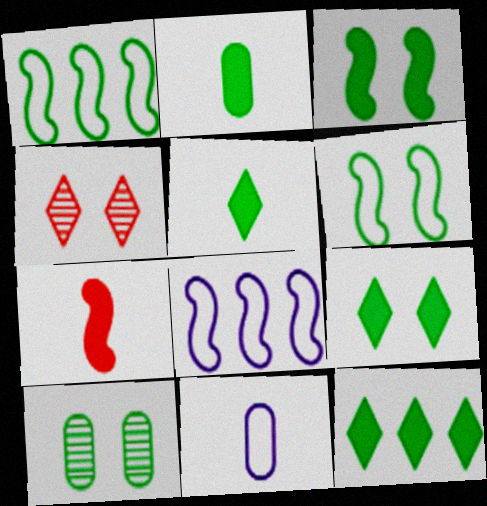[[1, 5, 10], 
[2, 3, 12], 
[2, 4, 8], 
[5, 9, 12], 
[6, 9, 10]]